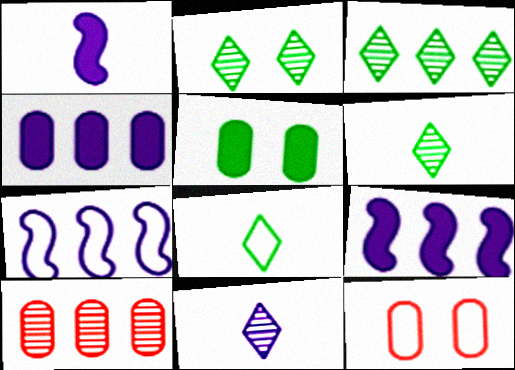[[1, 3, 12], 
[2, 3, 6], 
[6, 9, 12], 
[7, 8, 12]]